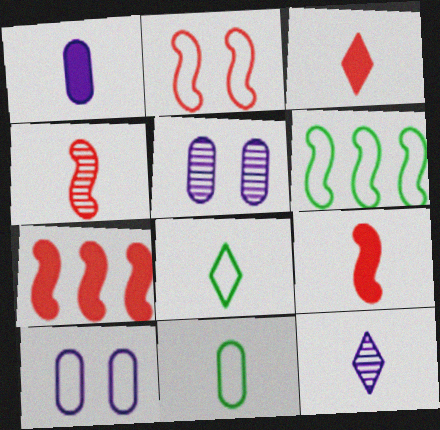[[1, 4, 8], 
[2, 4, 7], 
[3, 5, 6], 
[3, 8, 12], 
[5, 7, 8], 
[9, 11, 12]]